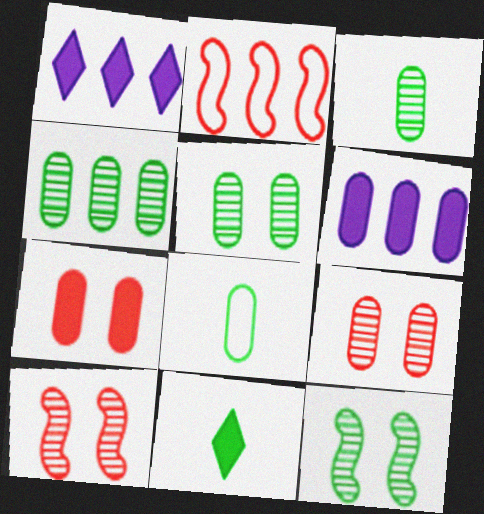[[1, 2, 4], 
[1, 8, 10], 
[3, 4, 5], 
[6, 8, 9]]